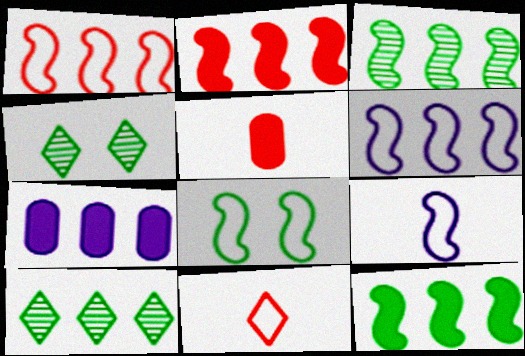[[1, 7, 10], 
[1, 8, 9], 
[2, 3, 6], 
[4, 5, 6]]